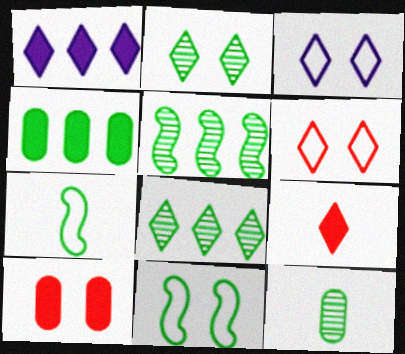[[2, 4, 7], 
[2, 5, 12], 
[3, 8, 9]]